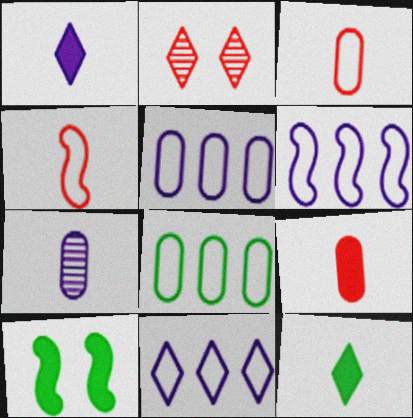[[2, 11, 12], 
[4, 7, 12], 
[5, 6, 11]]